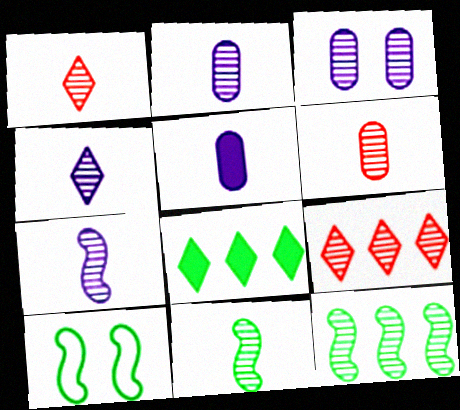[[1, 2, 11], 
[1, 3, 12], 
[2, 4, 7], 
[3, 9, 11], 
[4, 6, 11], 
[5, 9, 10]]